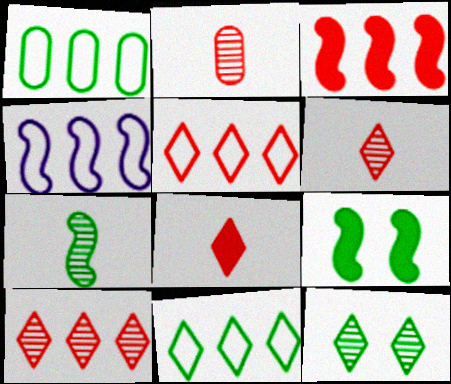[[1, 4, 5]]